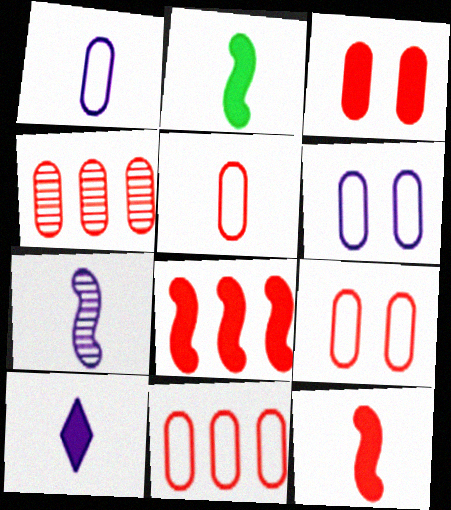[[1, 7, 10], 
[3, 4, 5], 
[5, 9, 11]]